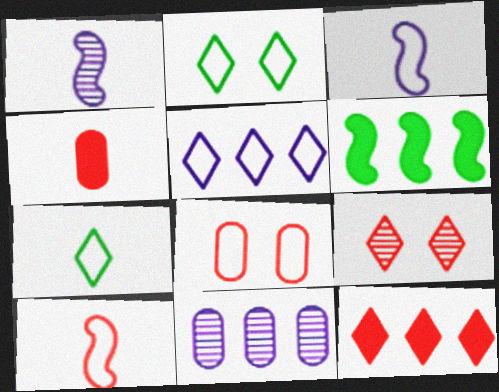[[1, 4, 7]]